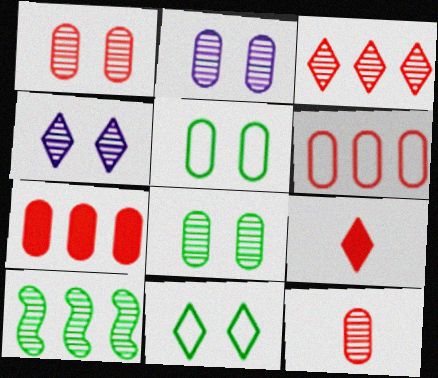[[1, 2, 8], 
[4, 10, 12]]